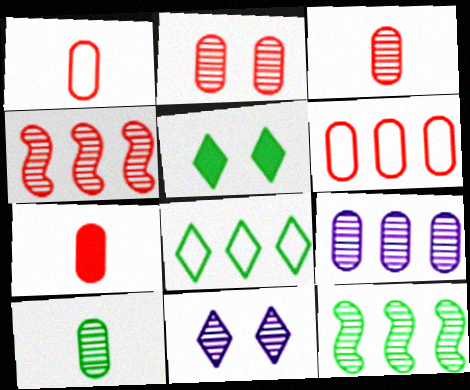[[1, 3, 7], 
[2, 6, 7], 
[2, 9, 10], 
[3, 11, 12], 
[4, 10, 11]]